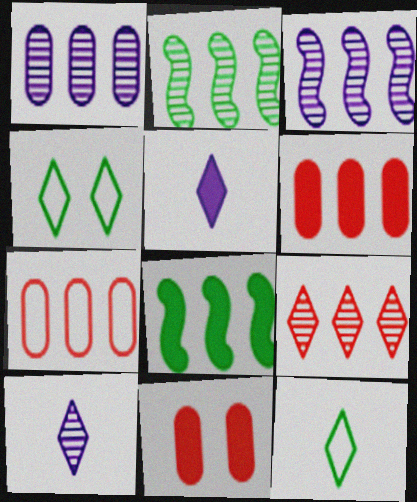[[1, 2, 9], 
[3, 11, 12], 
[4, 5, 9], 
[5, 8, 11]]